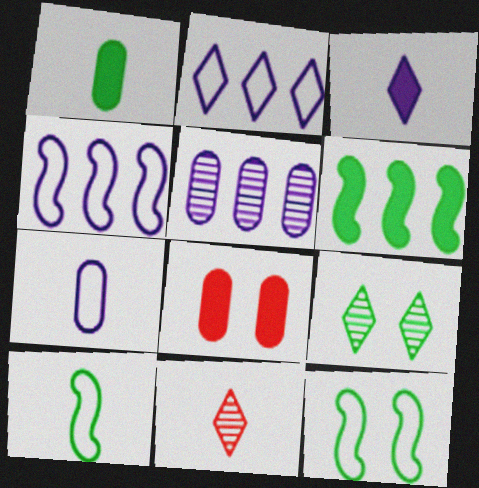[[3, 6, 8]]